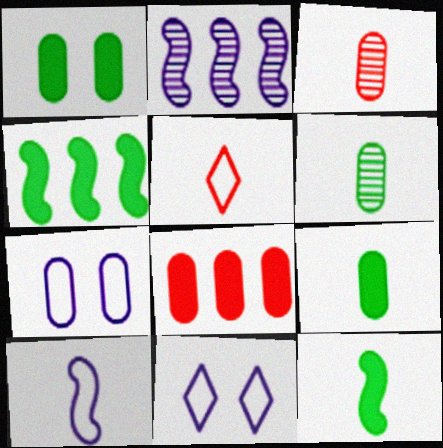[[1, 2, 5], 
[3, 4, 11], 
[6, 7, 8]]